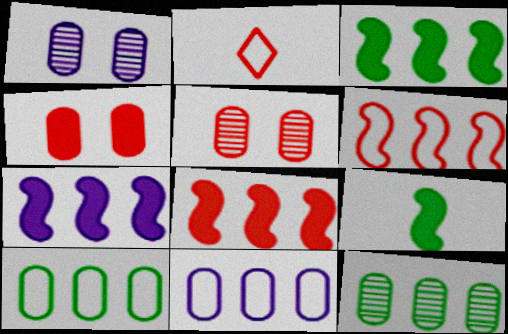[[1, 2, 3], 
[2, 5, 8], 
[3, 7, 8]]